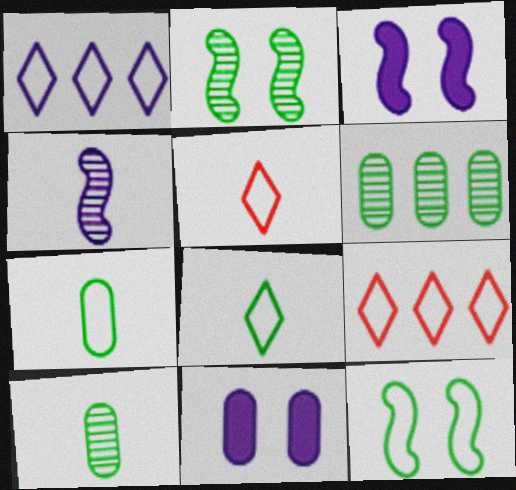[[1, 4, 11], 
[3, 5, 6], 
[3, 9, 10]]